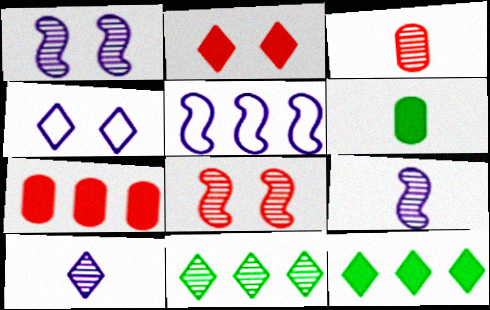[[1, 3, 11], 
[5, 7, 11]]